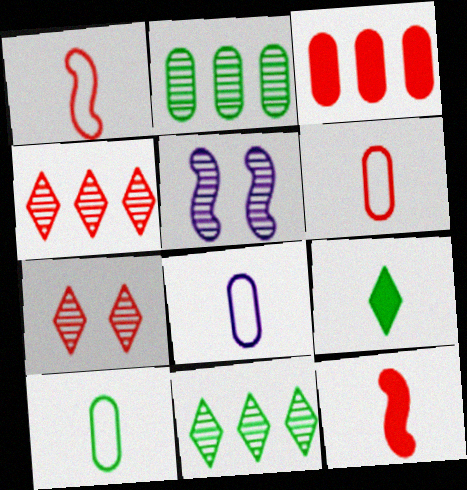[[1, 3, 7], 
[6, 8, 10]]